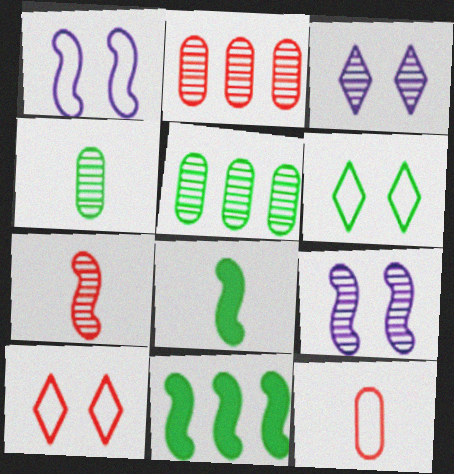[[1, 7, 11], 
[3, 5, 7], 
[3, 11, 12], 
[4, 6, 11], 
[5, 6, 8]]